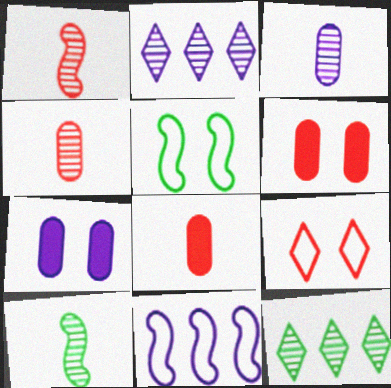[[2, 5, 8]]